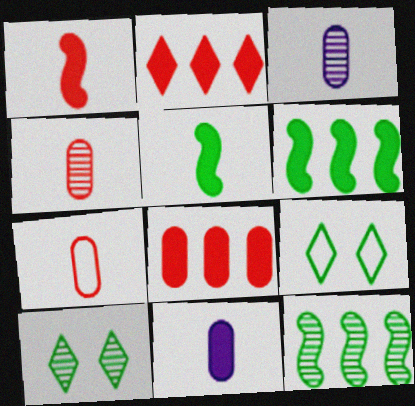[]